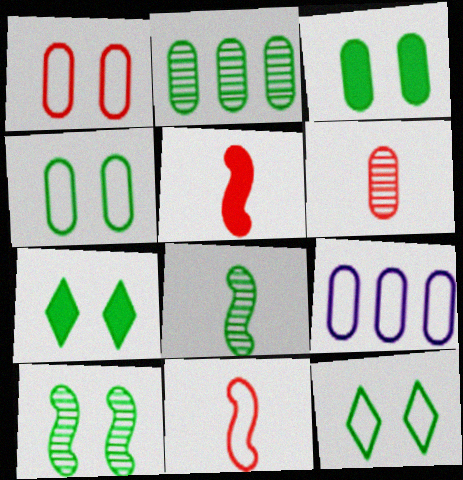[[3, 6, 9], 
[3, 10, 12], 
[4, 7, 10], 
[9, 11, 12]]